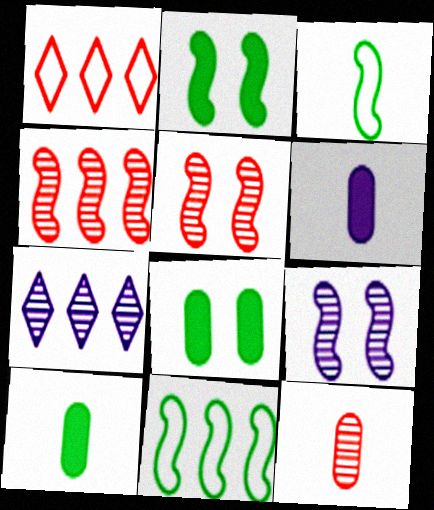[[1, 9, 10]]